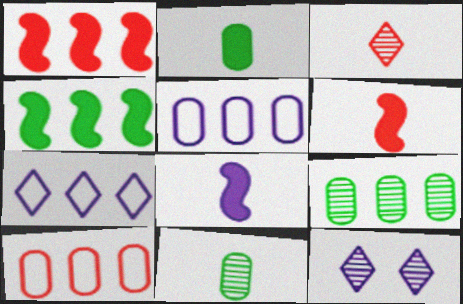[[1, 7, 9], 
[5, 8, 12]]